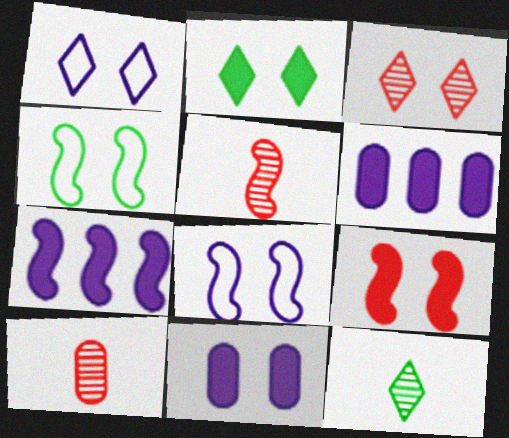[[1, 2, 3], 
[2, 9, 11], 
[3, 4, 11], 
[4, 5, 7]]